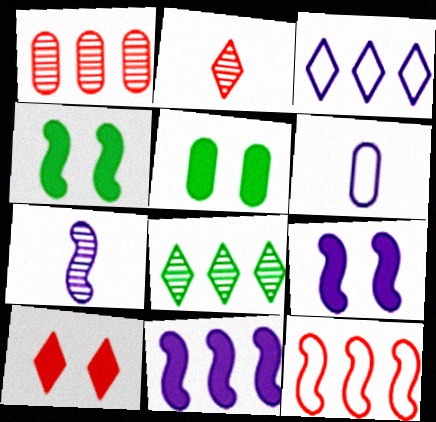[[1, 5, 6], 
[4, 7, 12], 
[5, 9, 10]]